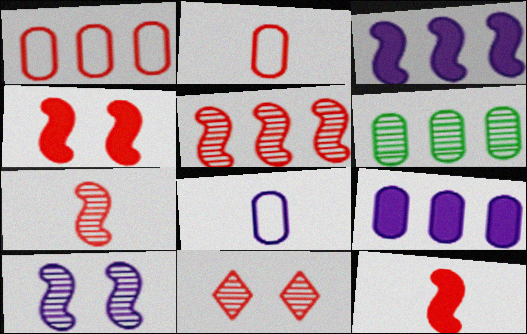[[1, 6, 9], 
[1, 11, 12]]